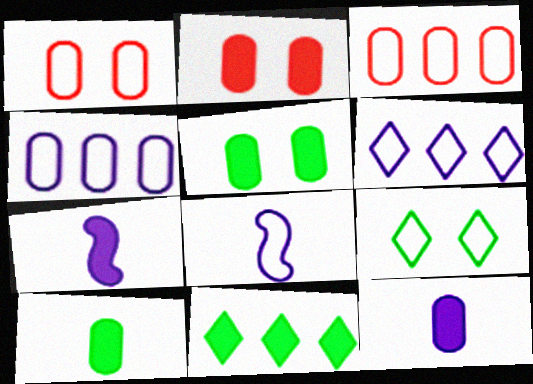[[2, 7, 11], 
[3, 8, 9]]